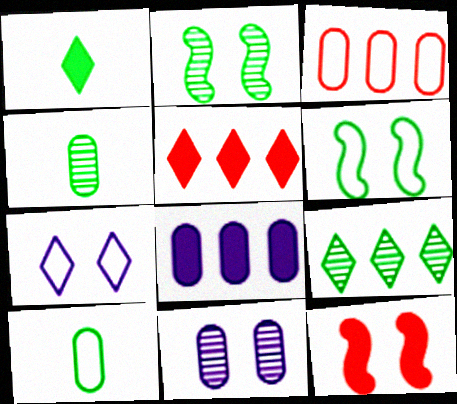[[1, 8, 12], 
[2, 4, 9]]